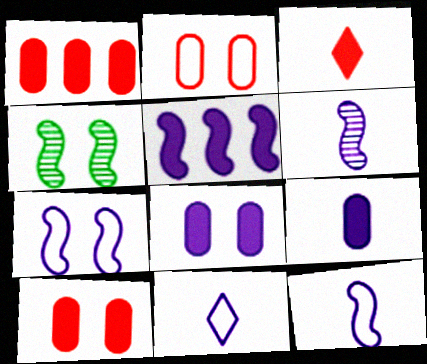[[1, 4, 11], 
[5, 6, 7], 
[6, 9, 11]]